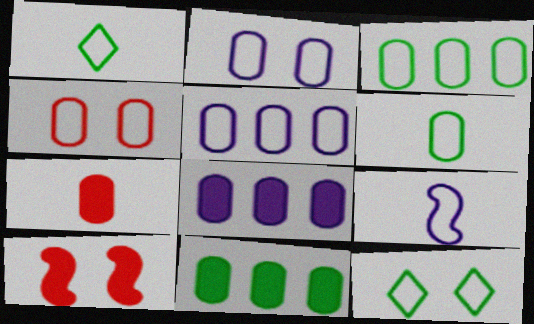[[4, 5, 6]]